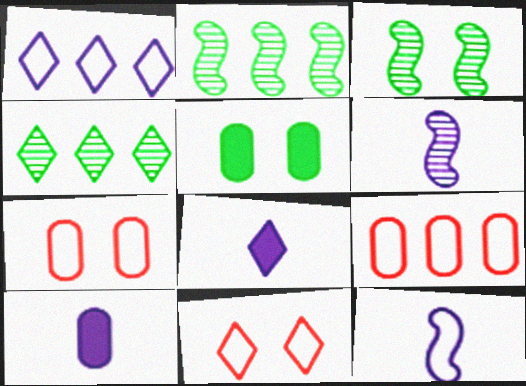[[2, 7, 8], 
[2, 10, 11], 
[3, 8, 9], 
[4, 8, 11]]